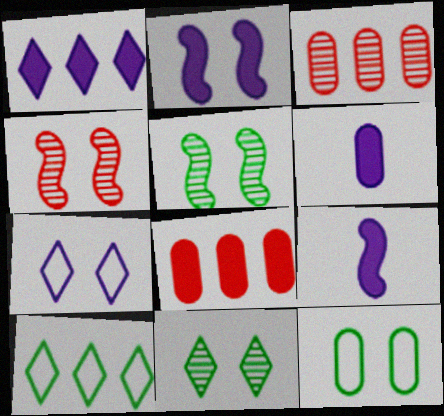[[1, 2, 6], 
[3, 6, 12], 
[4, 6, 10]]